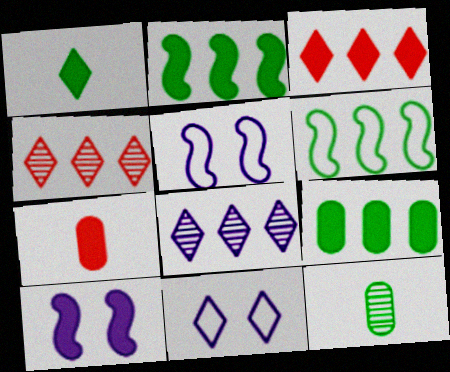[[1, 4, 11], 
[3, 5, 12]]